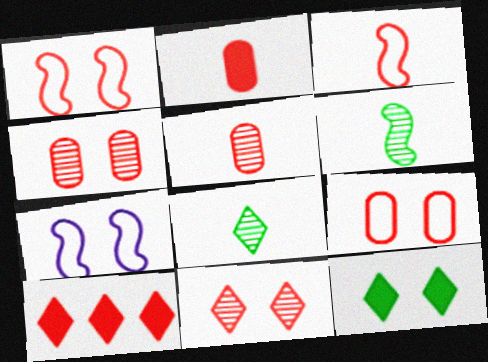[[1, 5, 10], 
[3, 4, 10], 
[4, 7, 12]]